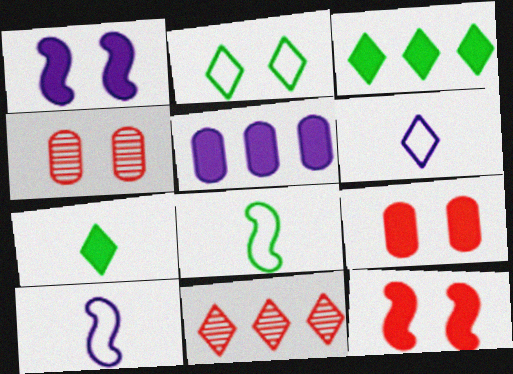[[1, 2, 4], 
[3, 4, 10], 
[5, 7, 12]]